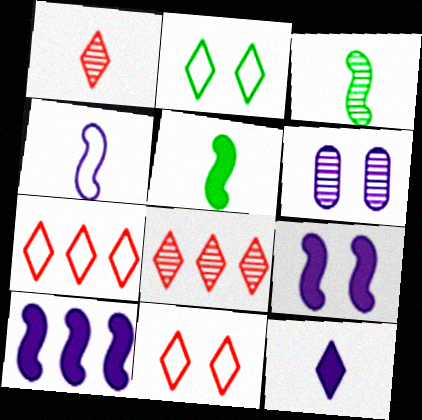[[2, 8, 12], 
[3, 6, 8], 
[5, 6, 7]]